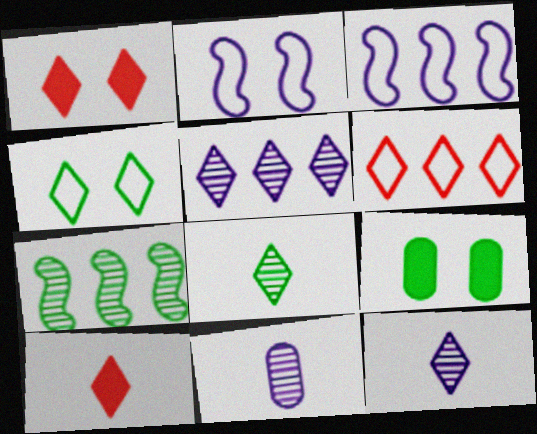[[4, 5, 10]]